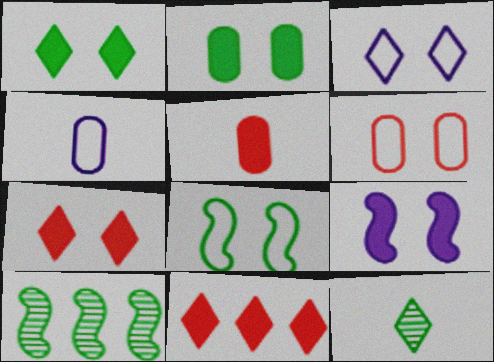[[2, 7, 9], 
[3, 5, 10], 
[3, 6, 8], 
[3, 11, 12], 
[4, 7, 10]]